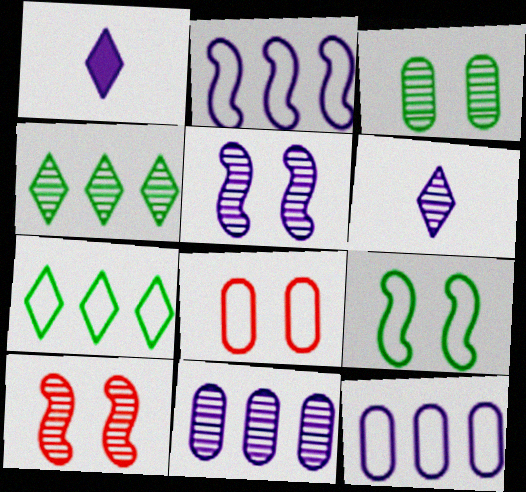[[1, 5, 12], 
[5, 6, 11]]